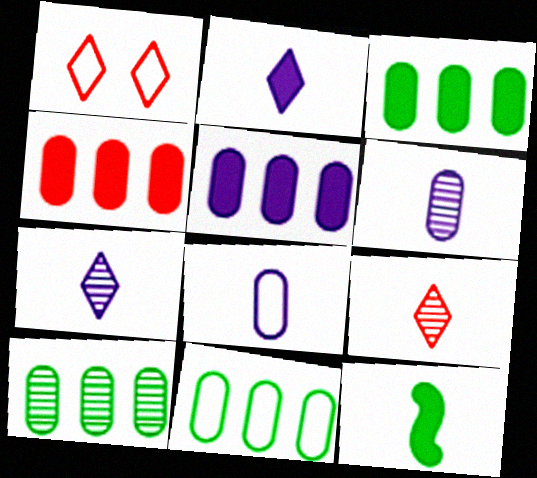[[3, 4, 5], 
[3, 10, 11], 
[8, 9, 12]]